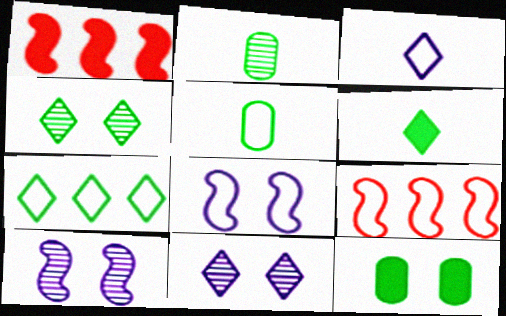[[1, 5, 11], 
[4, 6, 7]]